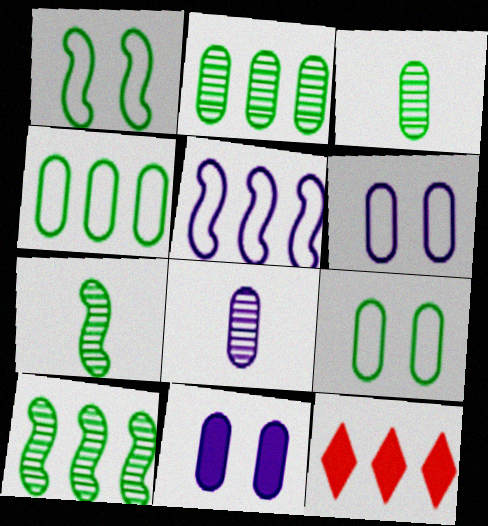[[1, 8, 12], 
[2, 5, 12], 
[6, 7, 12]]